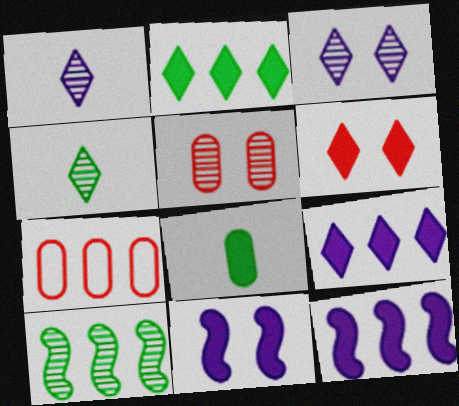[[1, 5, 10], 
[4, 7, 11], 
[6, 8, 12], 
[7, 9, 10]]